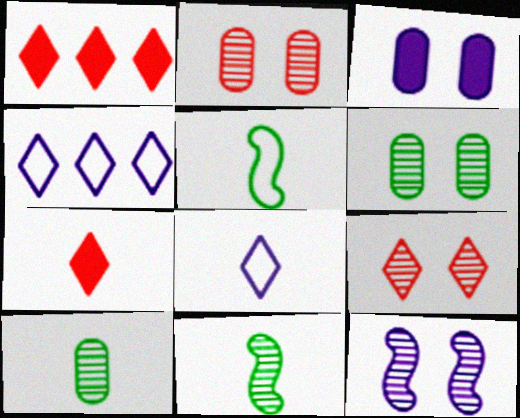[[6, 9, 12]]